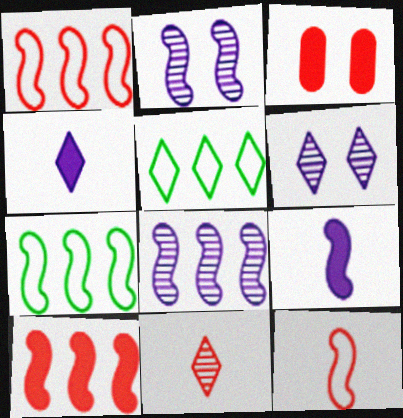[[1, 3, 11], 
[7, 8, 10]]